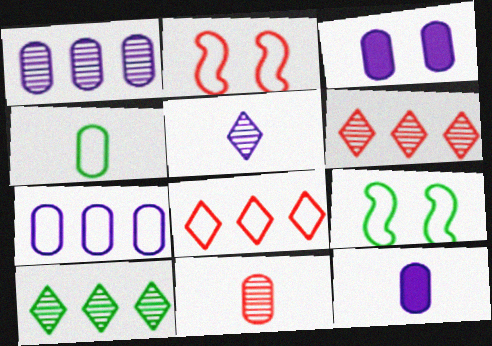[[2, 10, 12], 
[4, 11, 12], 
[6, 9, 12]]